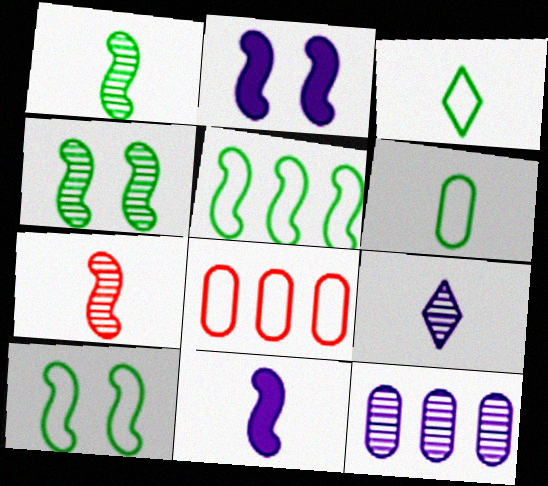[[2, 5, 7]]